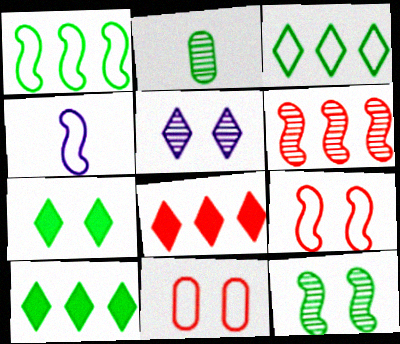[[1, 2, 7], 
[1, 4, 9], 
[2, 5, 6], 
[3, 4, 11]]